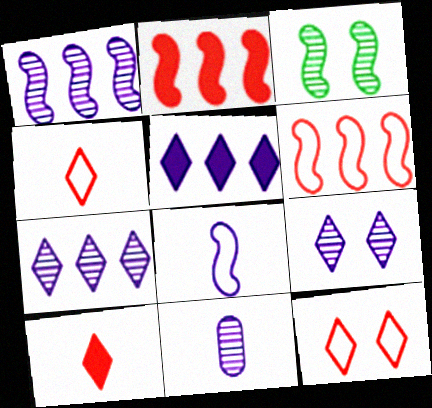[[1, 9, 11], 
[2, 3, 8]]